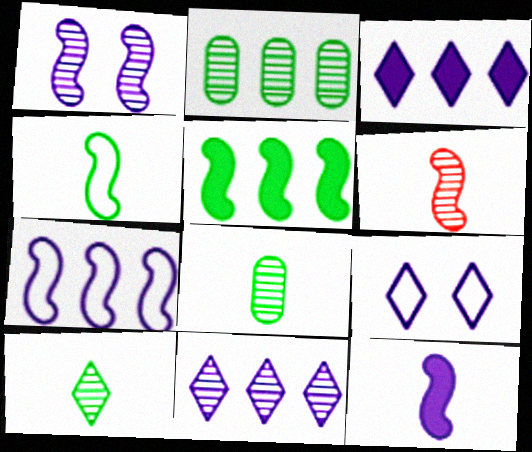[[1, 7, 12], 
[4, 6, 12]]